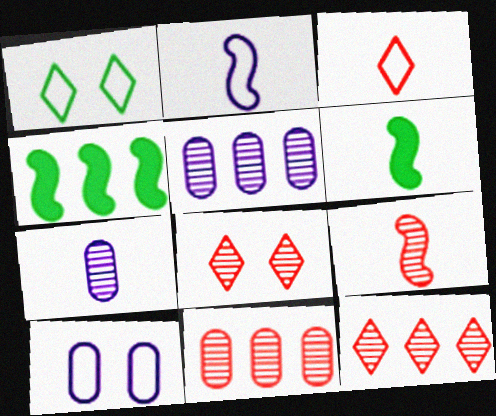[[2, 6, 9], 
[3, 6, 7], 
[6, 10, 12], 
[8, 9, 11]]